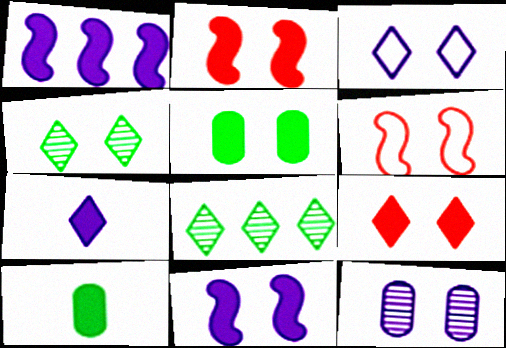[[1, 9, 10], 
[3, 4, 9], 
[3, 11, 12], 
[5, 9, 11]]